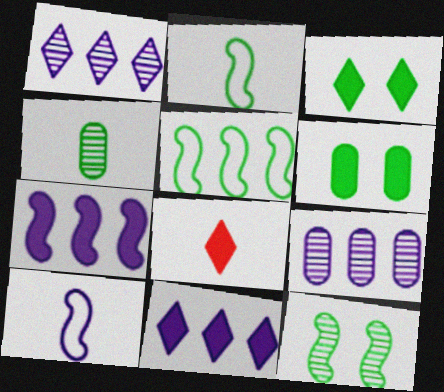[[3, 4, 5], 
[3, 8, 11], 
[4, 8, 10], 
[6, 7, 8]]